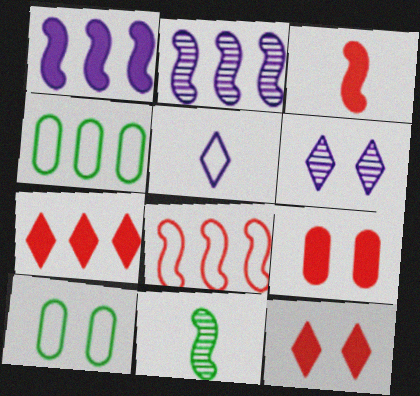[[2, 4, 7], 
[3, 4, 6], 
[3, 7, 9], 
[5, 8, 10]]